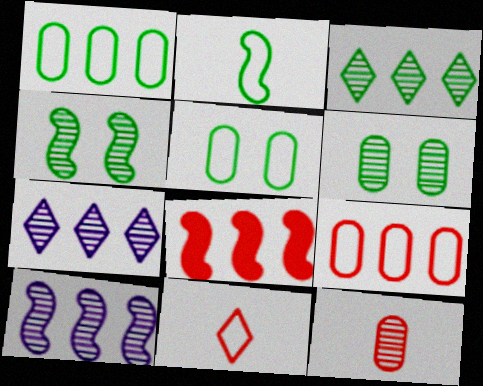[[1, 7, 8], 
[4, 7, 12]]